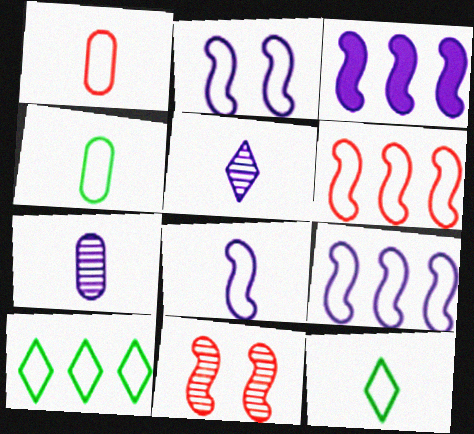[[1, 2, 10], 
[1, 8, 12], 
[2, 8, 9]]